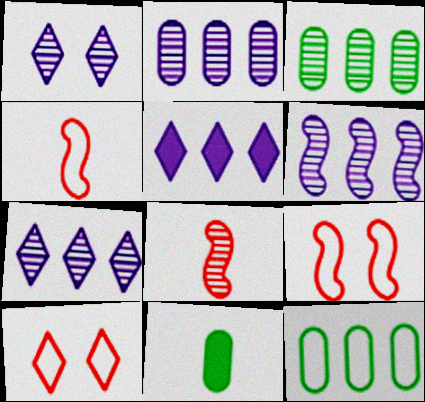[[1, 3, 8], 
[2, 6, 7], 
[6, 10, 11], 
[7, 9, 11]]